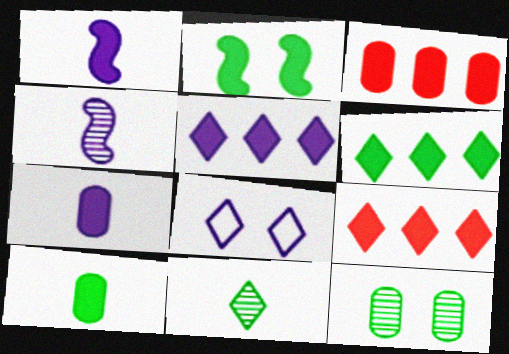[[2, 6, 10], 
[2, 7, 9], 
[5, 6, 9], 
[8, 9, 11]]